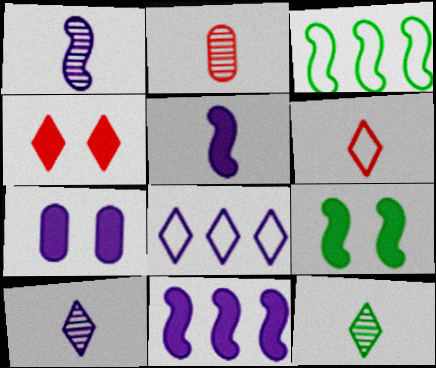[[1, 2, 12], 
[1, 7, 8], 
[2, 8, 9], 
[4, 7, 9], 
[4, 8, 12]]